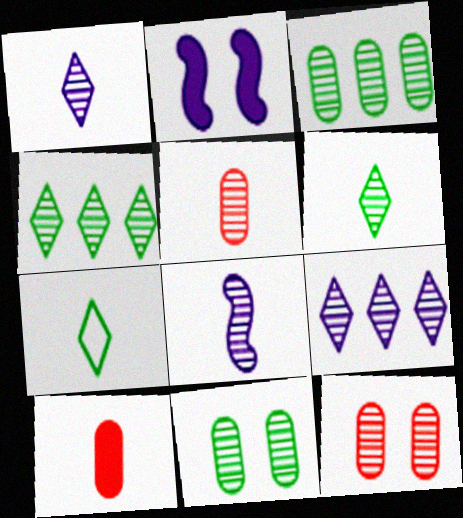[[4, 8, 12], 
[5, 6, 8], 
[7, 8, 10]]